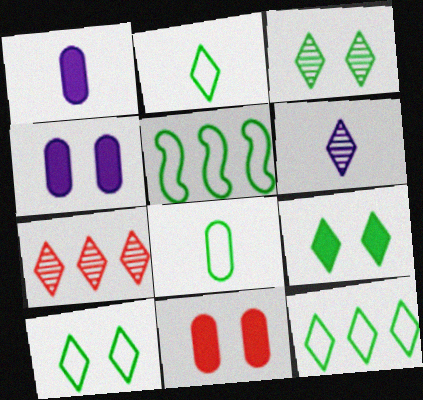[[2, 10, 12], 
[3, 6, 7], 
[3, 9, 10], 
[5, 6, 11], 
[5, 8, 10]]